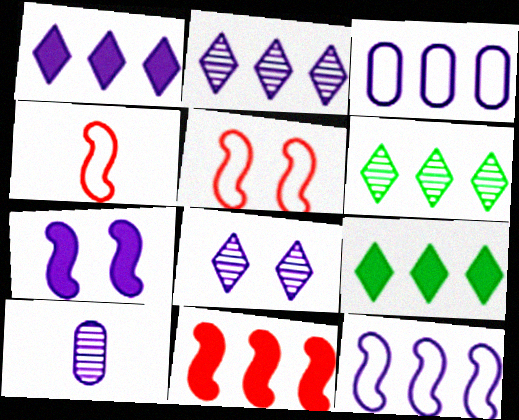[[3, 6, 11], 
[5, 9, 10]]